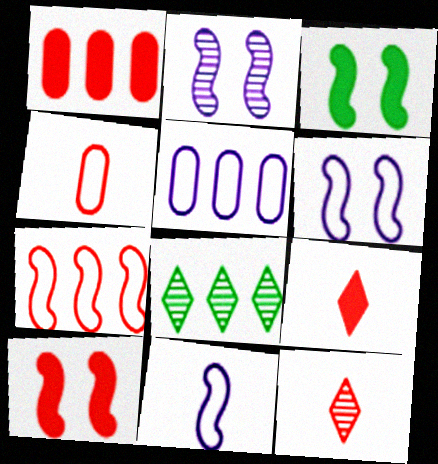[[1, 9, 10], 
[3, 5, 12]]